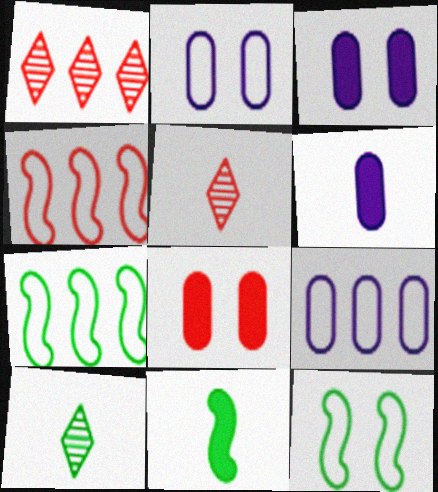[[1, 2, 11], 
[1, 6, 12], 
[3, 4, 10], 
[3, 5, 7], 
[4, 5, 8]]